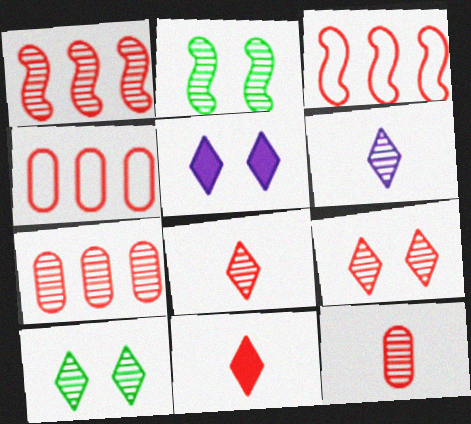[[1, 9, 12], 
[2, 6, 7]]